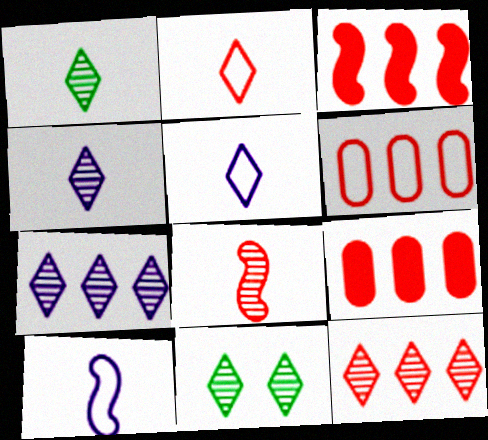[[3, 6, 12], 
[4, 11, 12], 
[9, 10, 11]]